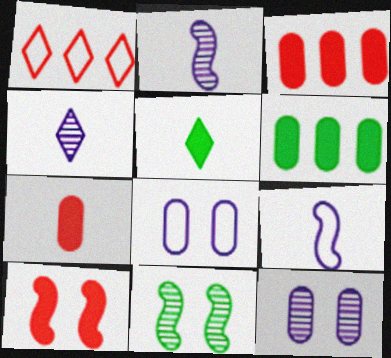[]